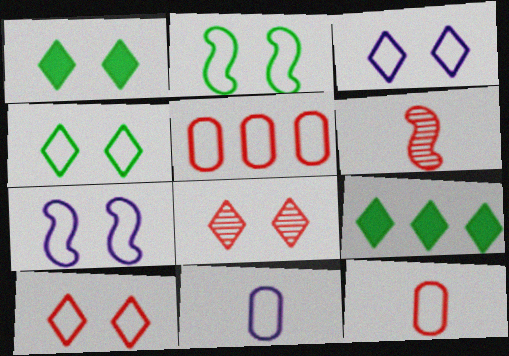[[1, 3, 8], 
[3, 4, 10]]